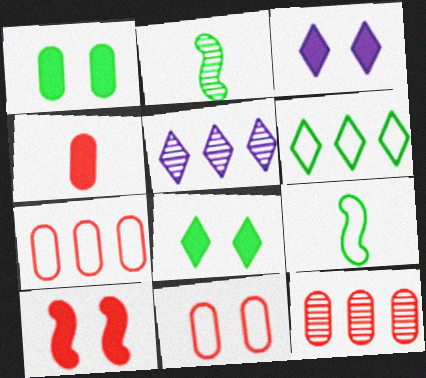[[1, 2, 6], 
[1, 3, 10], 
[2, 3, 7], 
[3, 9, 12], 
[4, 11, 12]]